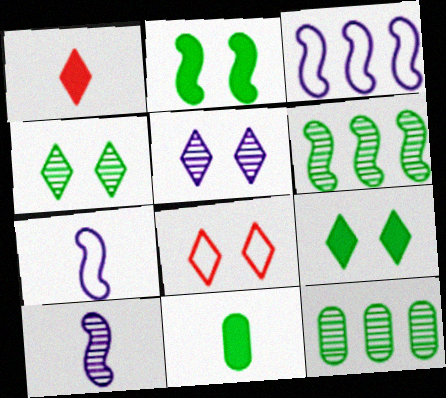[[5, 8, 9]]